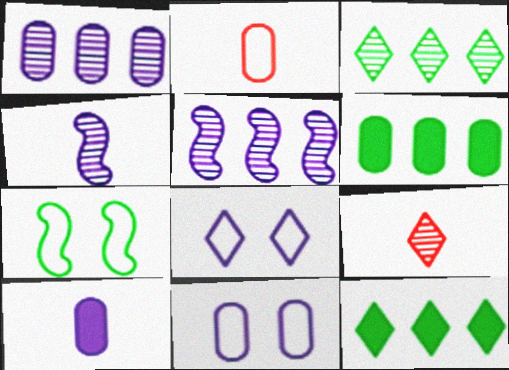[[1, 10, 11], 
[5, 8, 10], 
[8, 9, 12]]